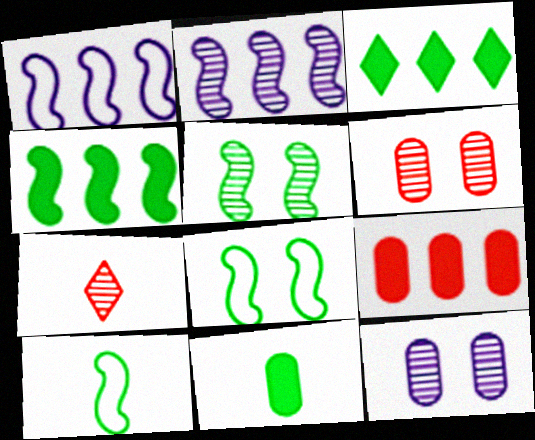[[4, 5, 10]]